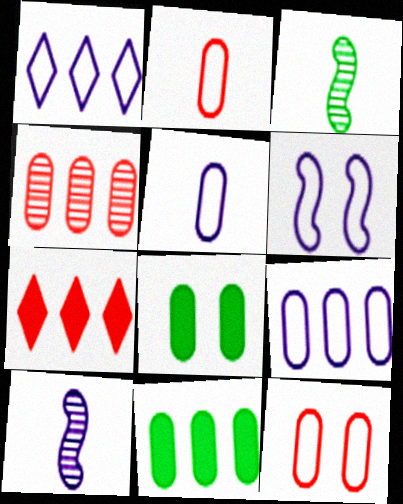[[1, 5, 6], 
[4, 5, 8], 
[4, 9, 11]]